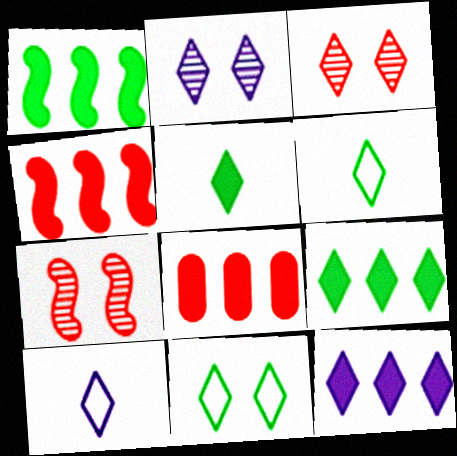[[1, 8, 12], 
[2, 10, 12], 
[3, 6, 12], 
[3, 9, 10]]